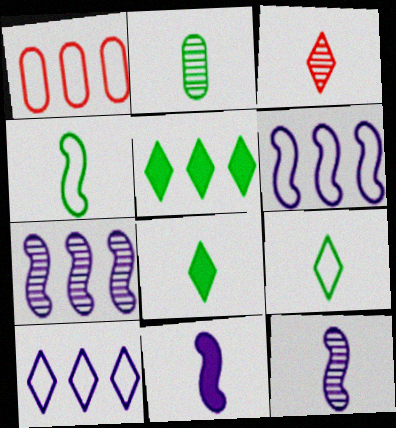[[1, 5, 7], 
[2, 3, 12], 
[2, 4, 8]]